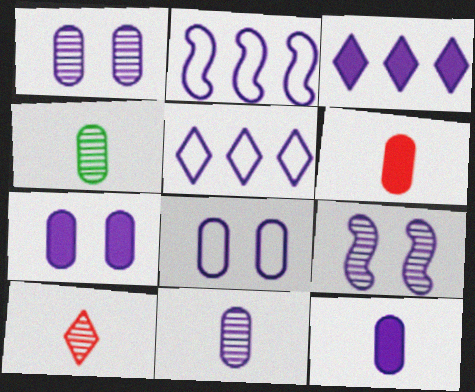[[1, 7, 8], 
[5, 9, 12]]